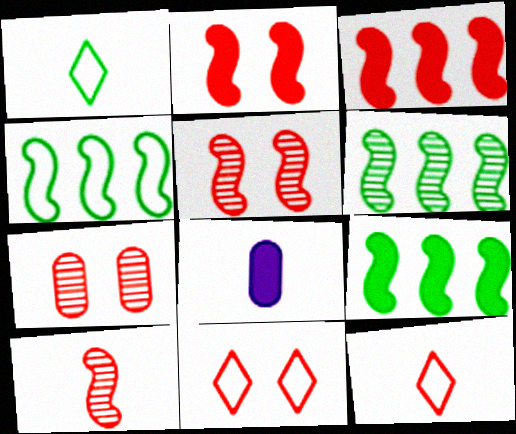[[1, 8, 10], 
[2, 7, 11], 
[3, 7, 12], 
[4, 6, 9], 
[6, 8, 11]]